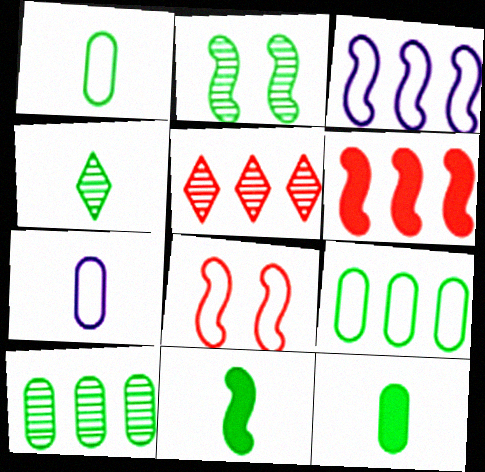[[1, 4, 11], 
[2, 4, 10]]